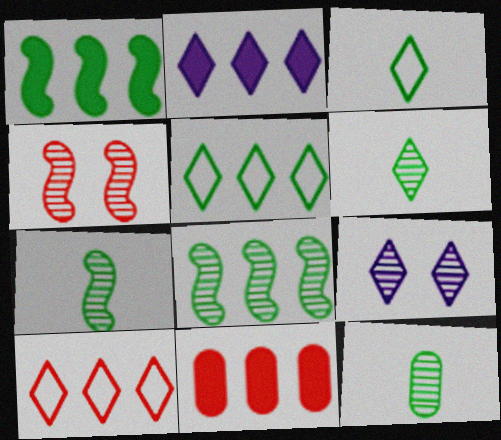[[1, 2, 11], 
[6, 7, 12]]